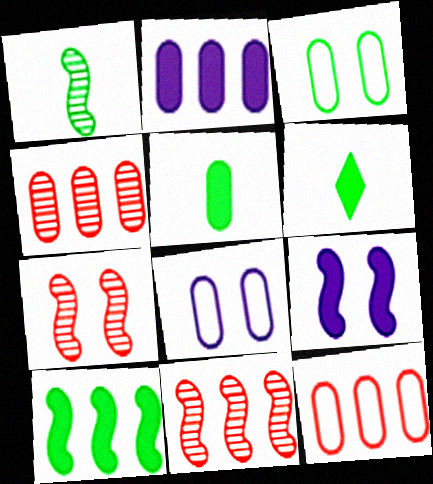[[4, 5, 8], 
[6, 8, 11]]